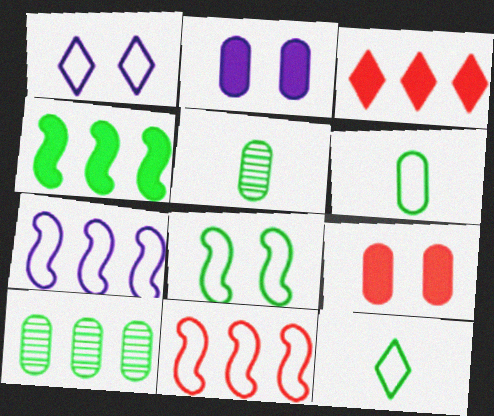[[1, 6, 11], 
[3, 7, 10]]